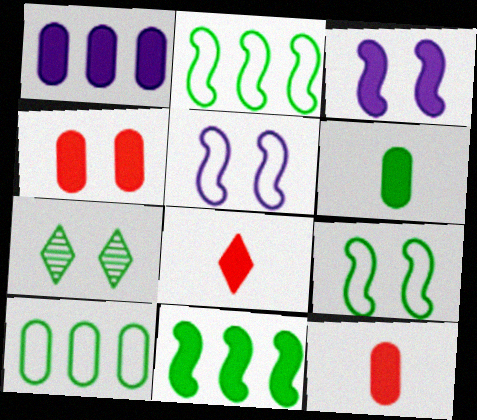[[1, 4, 6], 
[2, 6, 7], 
[4, 5, 7]]